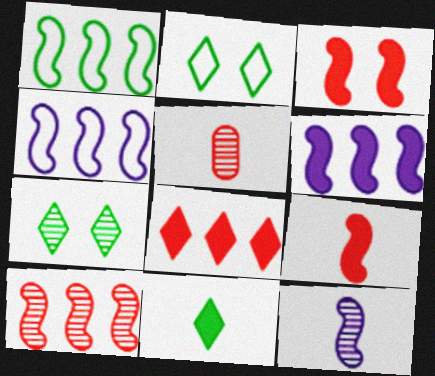[[1, 3, 12], 
[1, 6, 10], 
[2, 5, 6]]